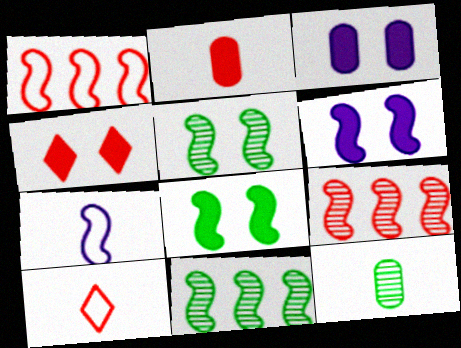[[3, 4, 8], 
[3, 10, 11], 
[7, 8, 9]]